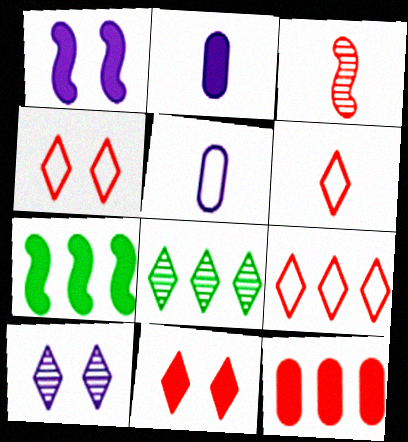[[2, 7, 11], 
[3, 4, 12], 
[4, 6, 9]]